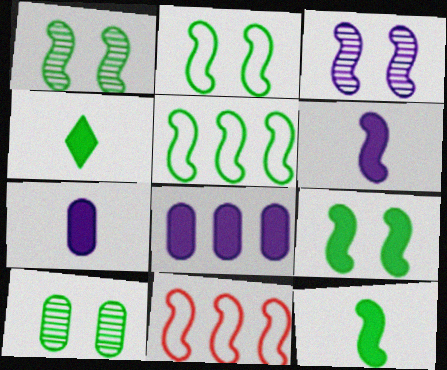[[1, 2, 9], 
[1, 5, 12], 
[1, 6, 11], 
[3, 11, 12], 
[4, 5, 10]]